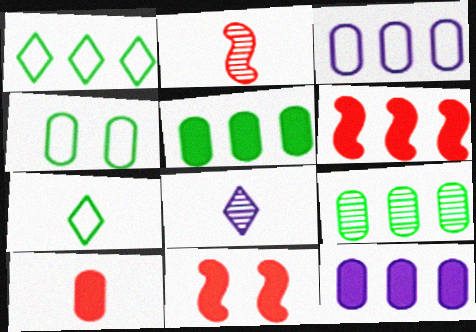[[4, 6, 8]]